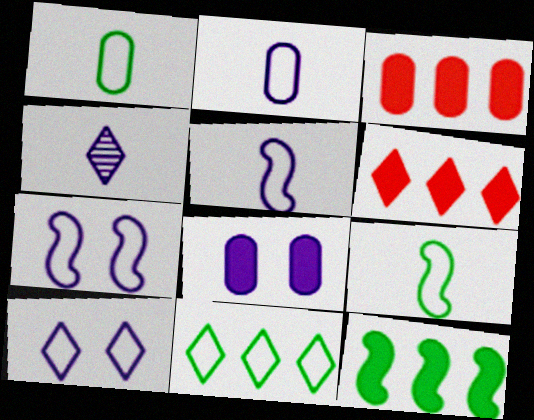[]